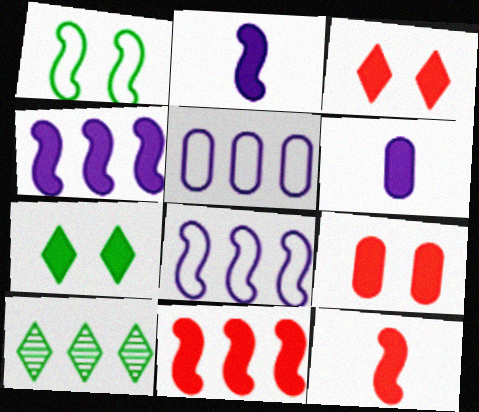[[5, 10, 11], 
[6, 7, 11]]